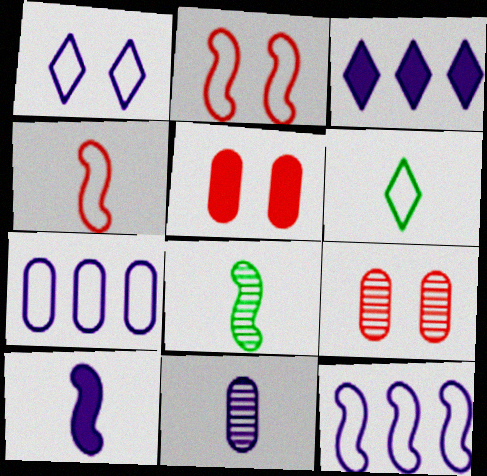[[2, 6, 7], 
[4, 8, 10]]